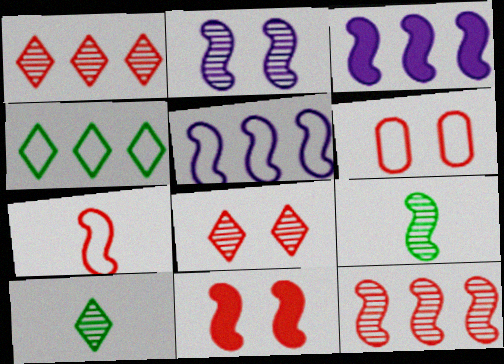[[2, 9, 12], 
[3, 6, 10], 
[5, 9, 11], 
[6, 8, 11], 
[7, 11, 12]]